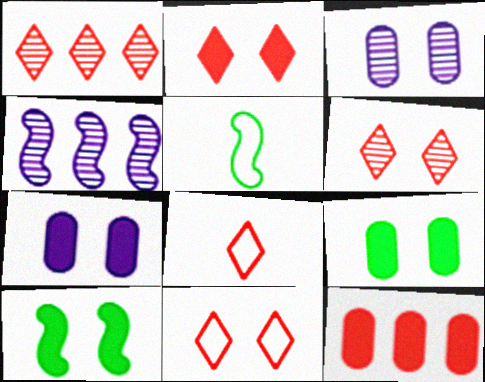[[1, 2, 8], 
[1, 5, 7], 
[2, 6, 11], 
[2, 7, 10], 
[3, 10, 11], 
[4, 8, 9]]